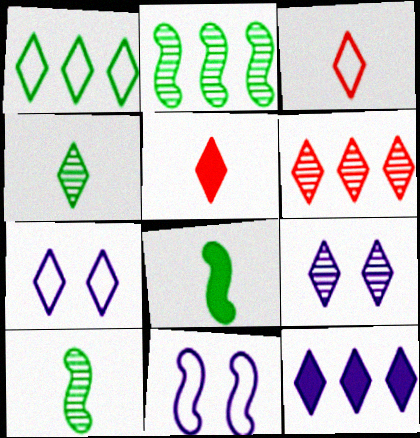[[1, 3, 7], 
[1, 5, 9], 
[1, 6, 12], 
[4, 6, 9]]